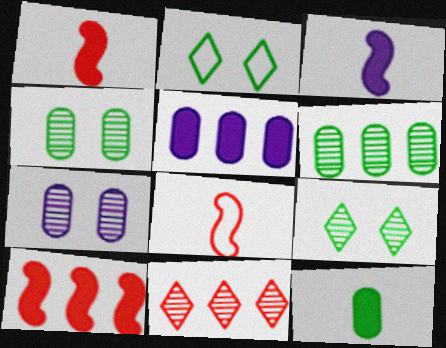[[5, 8, 9]]